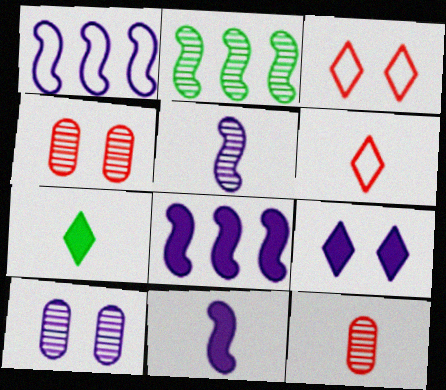[[1, 4, 7]]